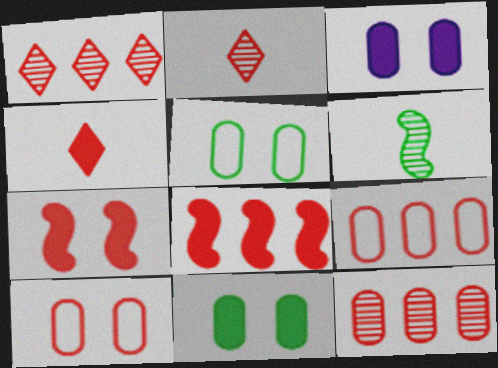[[1, 8, 9], 
[2, 7, 9], 
[2, 8, 10]]